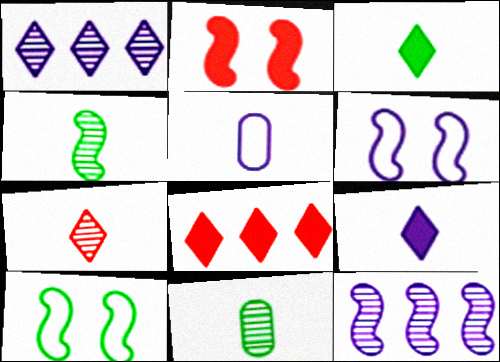[[6, 8, 11]]